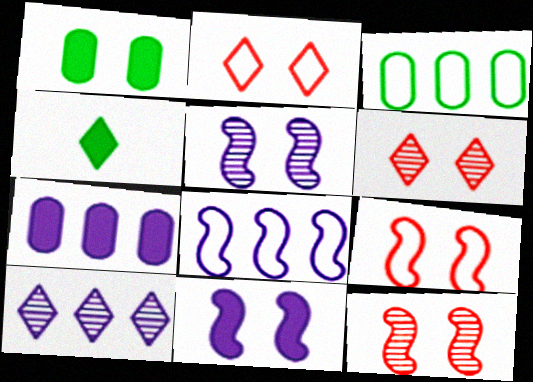[[1, 2, 5], 
[2, 4, 10], 
[7, 8, 10]]